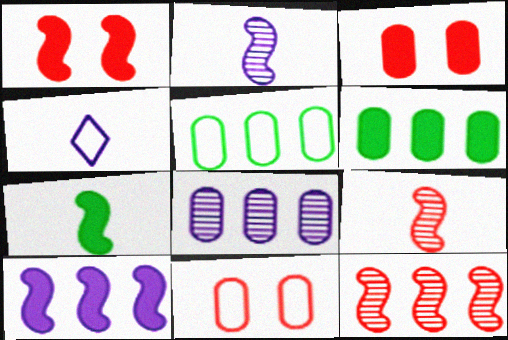[[1, 7, 10]]